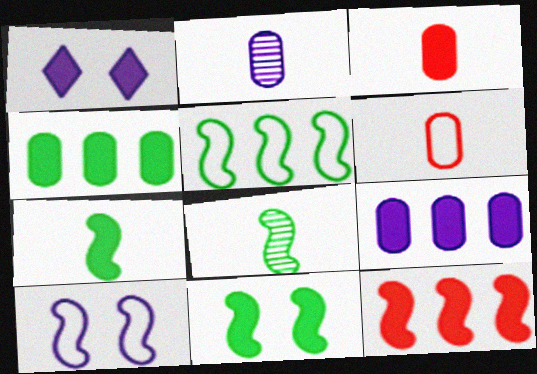[[5, 8, 11], 
[8, 10, 12]]